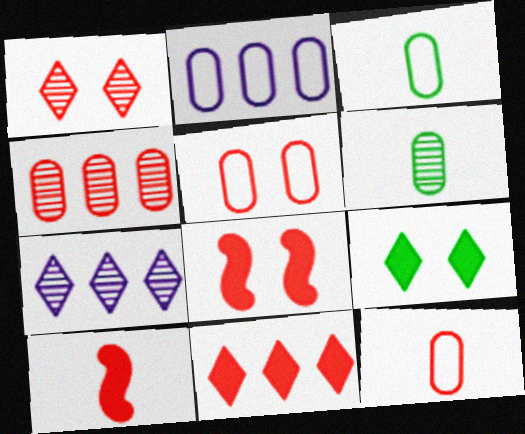[[1, 5, 8], 
[2, 3, 5], 
[3, 7, 8]]